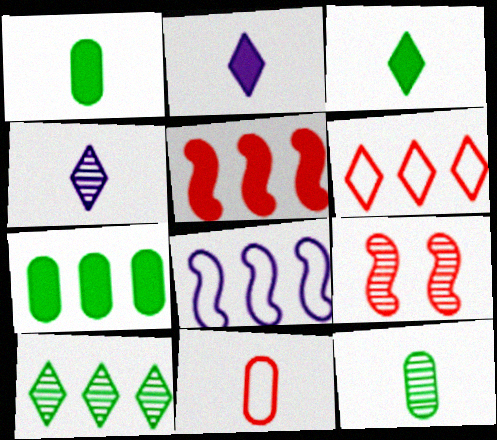[]